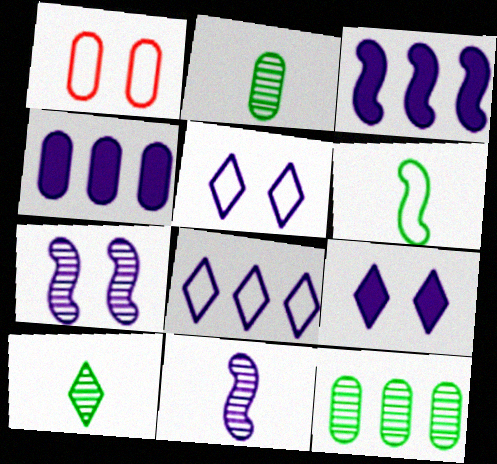[[1, 2, 4], 
[1, 3, 10], 
[1, 6, 8], 
[4, 5, 11]]